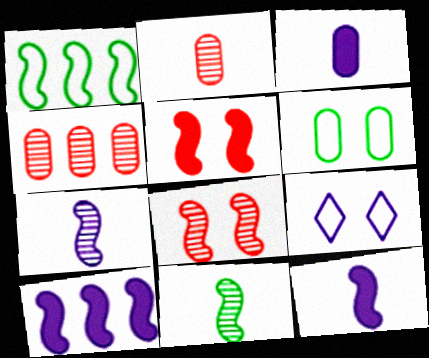[[1, 5, 7], 
[1, 8, 12], 
[3, 4, 6]]